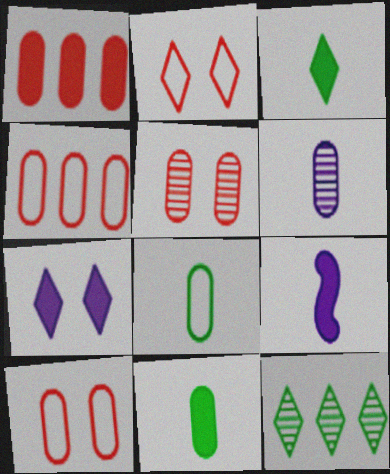[[9, 10, 12]]